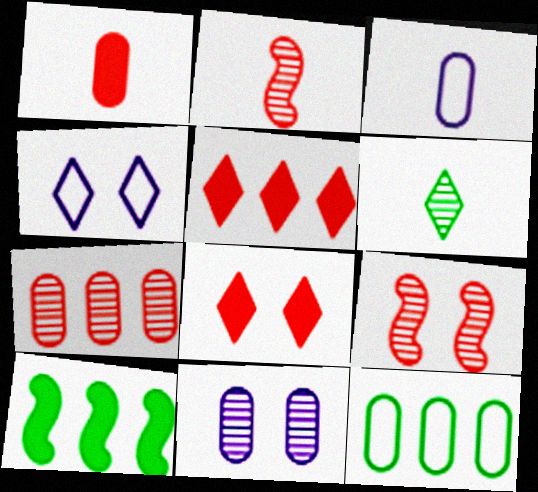[[1, 11, 12], 
[4, 5, 6]]